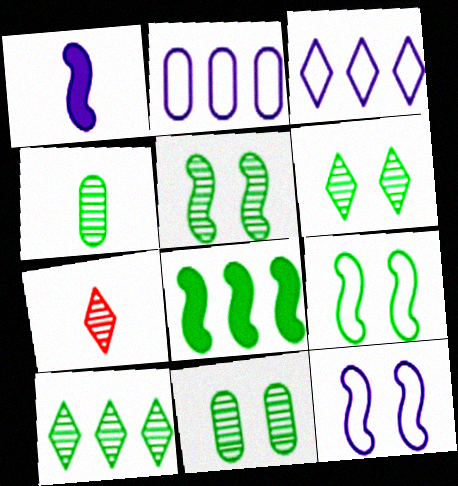[[4, 5, 10], 
[5, 6, 11]]